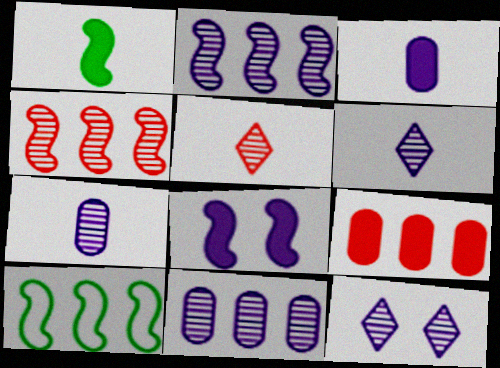[[2, 7, 12]]